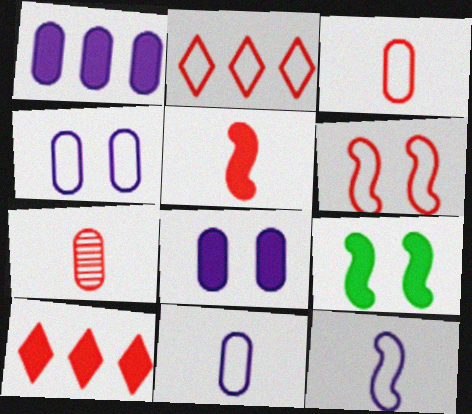[[2, 3, 6], 
[6, 7, 10]]